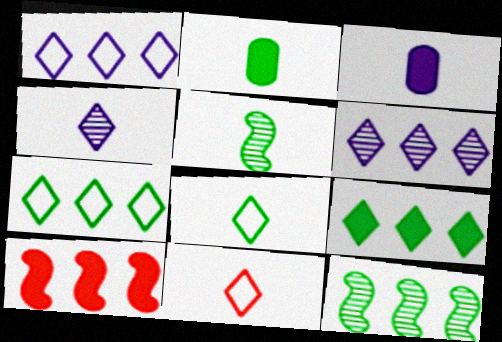[[2, 5, 8], 
[3, 5, 11]]